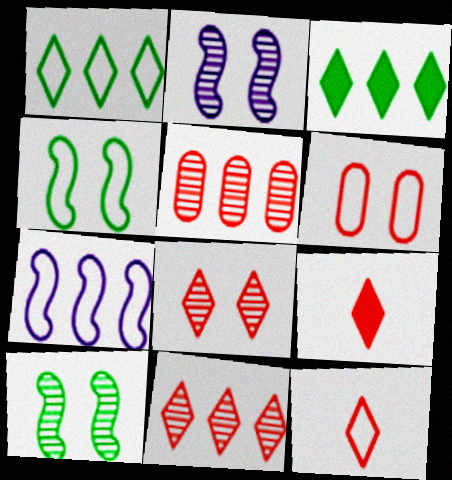[[3, 5, 7]]